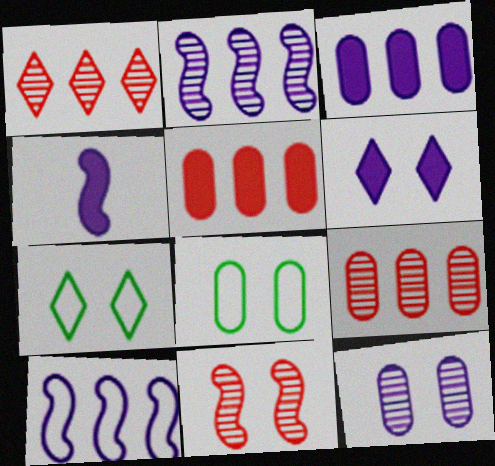[[1, 4, 8], 
[3, 4, 6], 
[4, 7, 9], 
[6, 8, 11]]